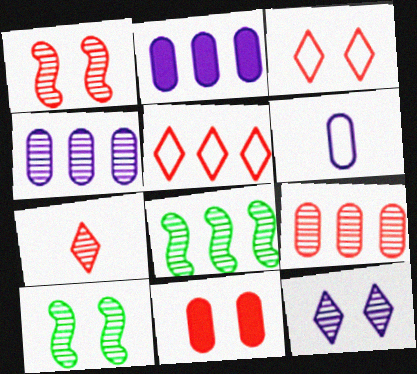[[1, 3, 11], 
[1, 7, 9], 
[2, 5, 8], 
[4, 7, 10]]